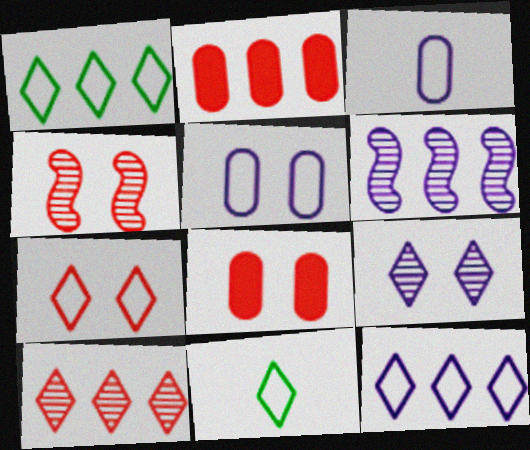[[1, 2, 6], 
[4, 7, 8], 
[6, 8, 11], 
[7, 11, 12]]